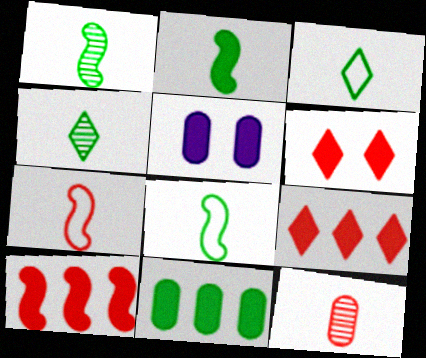[[1, 2, 8], 
[2, 5, 9]]